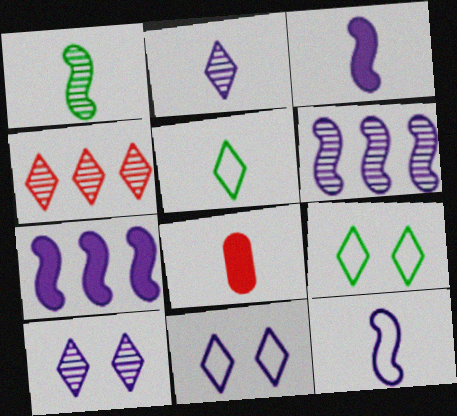[[6, 8, 9]]